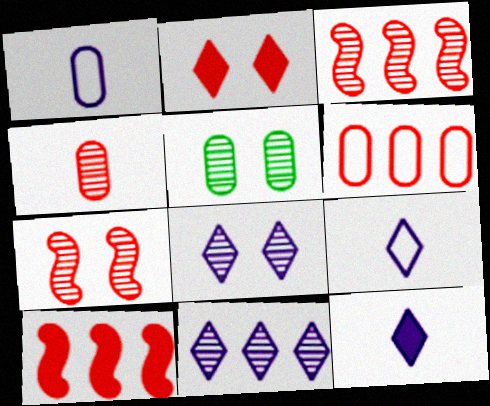[[5, 7, 8], 
[5, 9, 10]]